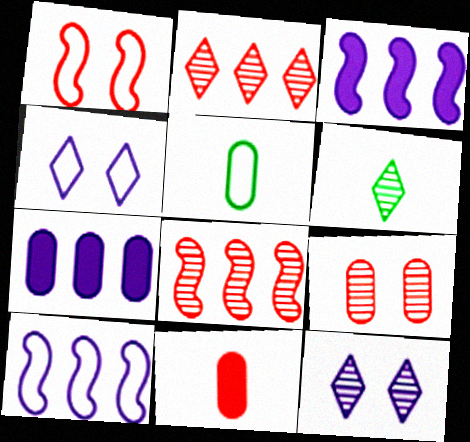[[1, 2, 11], 
[1, 6, 7], 
[2, 6, 12], 
[5, 7, 9]]